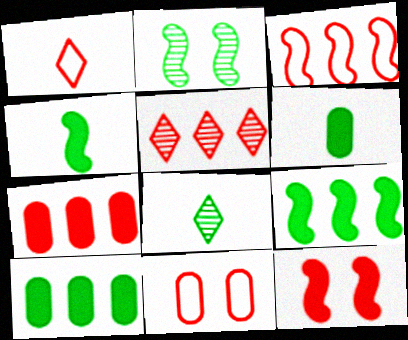[[1, 3, 11], 
[3, 5, 7]]